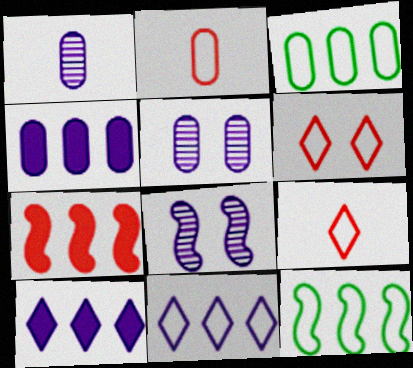[]